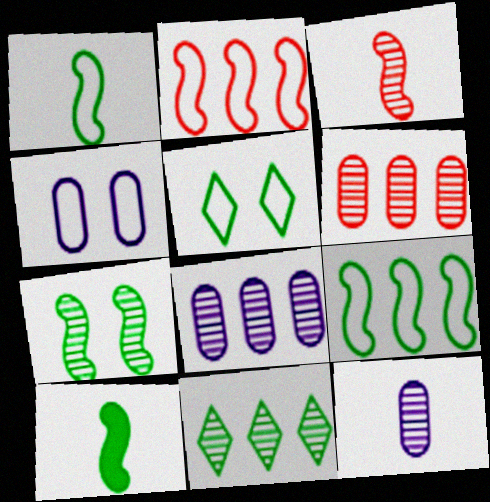[[7, 9, 10]]